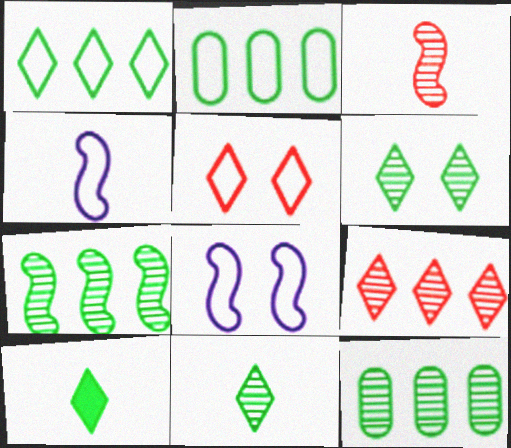[[1, 6, 10], 
[2, 4, 5]]